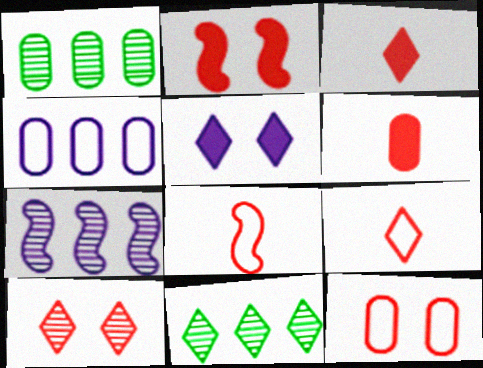[[1, 5, 8], 
[2, 10, 12], 
[5, 9, 11]]